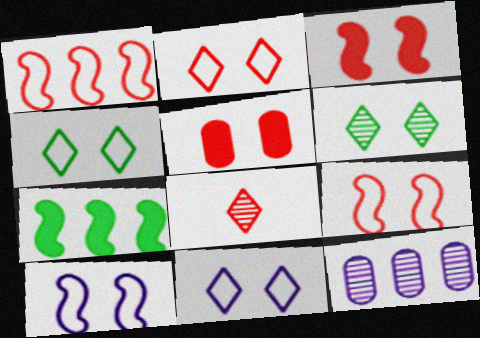[[1, 5, 8], 
[2, 4, 11], 
[5, 6, 10]]